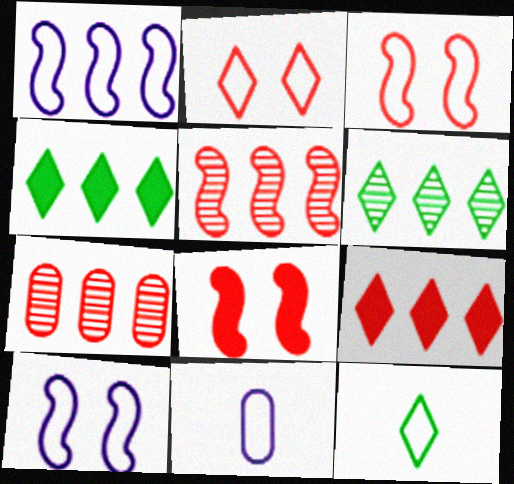[[1, 4, 7], 
[6, 8, 11]]